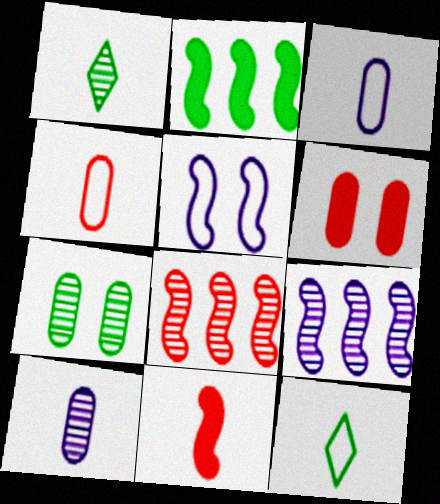[[1, 3, 11], 
[2, 7, 12], 
[6, 9, 12], 
[10, 11, 12]]